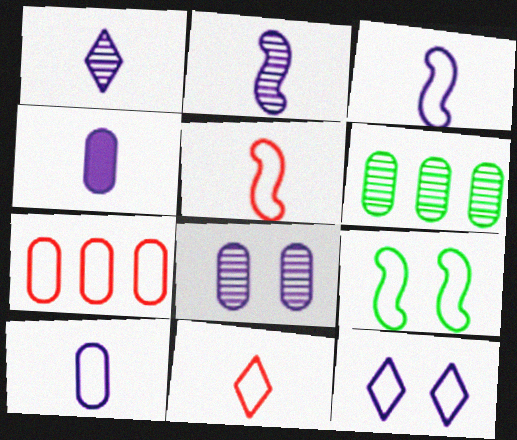[[1, 3, 4]]